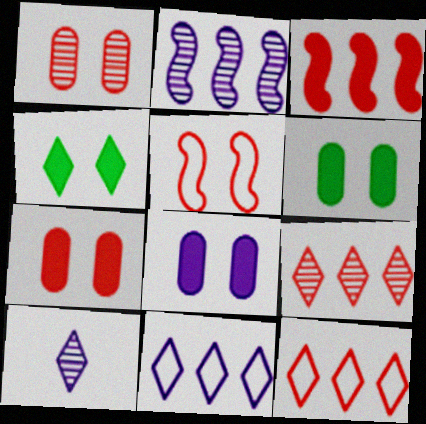[[4, 10, 12], 
[6, 7, 8]]